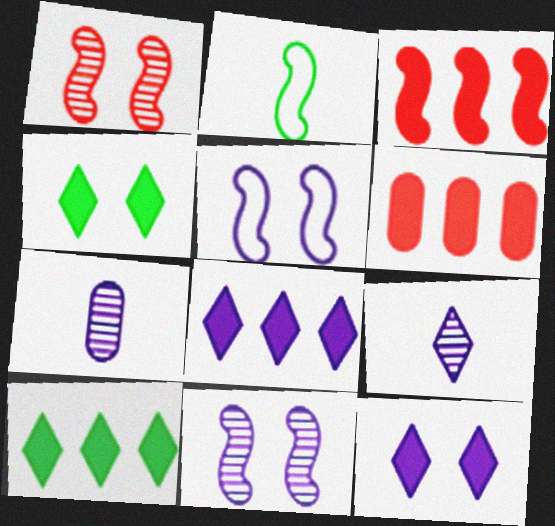[[2, 3, 11], 
[5, 7, 8]]